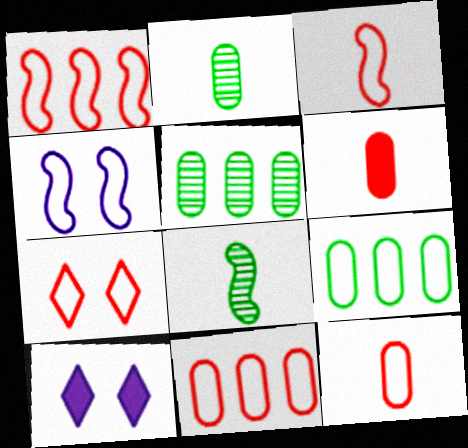[[1, 2, 10], 
[1, 7, 12], 
[3, 5, 10], 
[3, 7, 11], 
[8, 10, 11]]